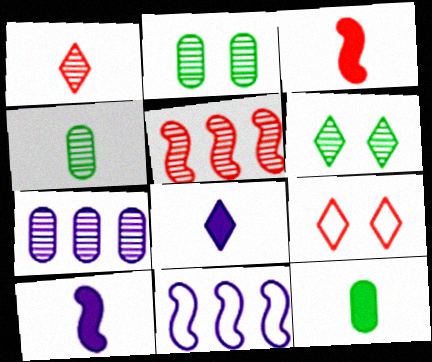[[3, 8, 12]]